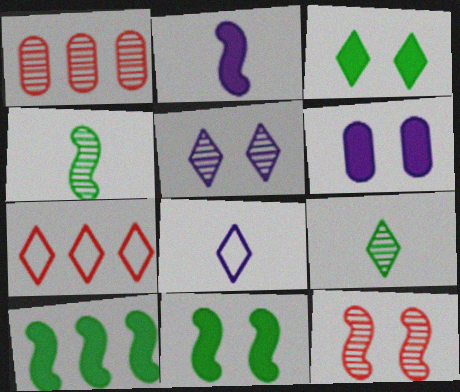[[1, 4, 5], 
[1, 8, 11], 
[4, 6, 7]]